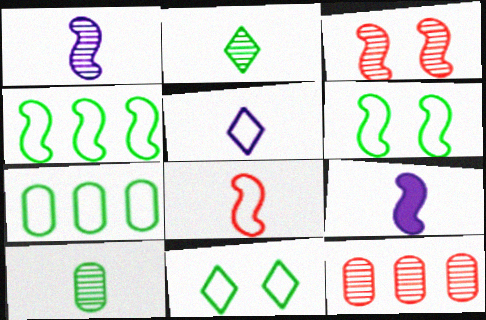[[3, 4, 9], 
[9, 11, 12]]